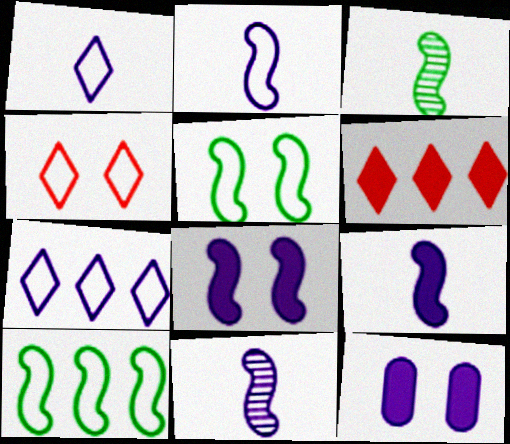[[2, 9, 11], 
[7, 11, 12]]